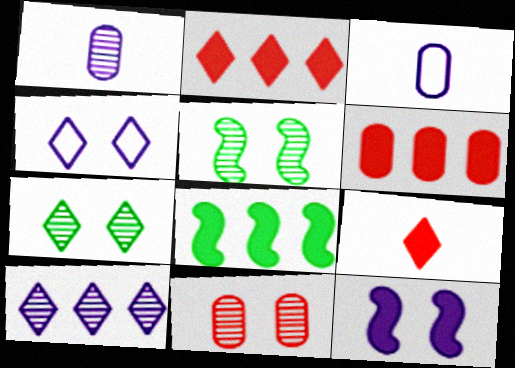[[2, 3, 5], 
[3, 10, 12]]